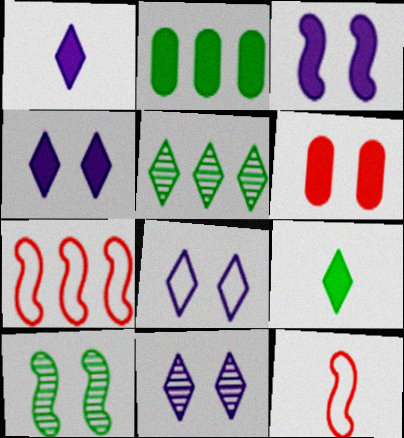[[2, 11, 12], 
[4, 8, 11], 
[6, 8, 10]]